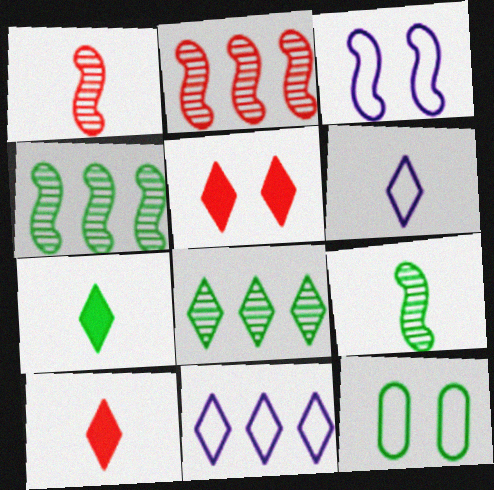[[4, 7, 12], 
[5, 6, 8]]